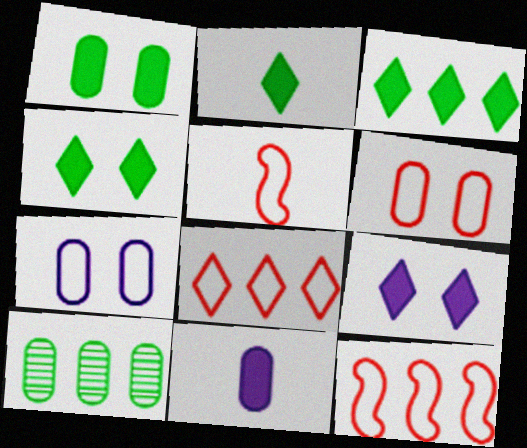[[2, 3, 4], 
[5, 6, 8], 
[5, 9, 10], 
[6, 10, 11]]